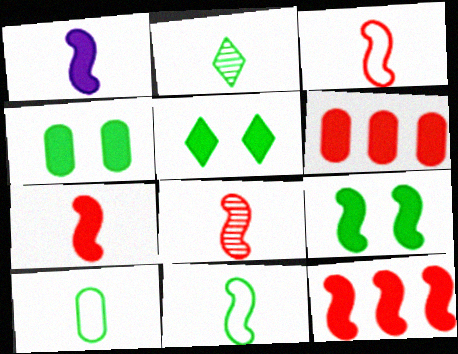[[1, 5, 6], 
[1, 8, 11], 
[1, 9, 12], 
[3, 7, 8], 
[4, 5, 9]]